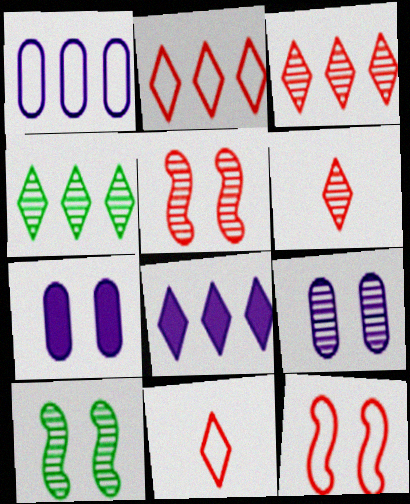[[2, 4, 8]]